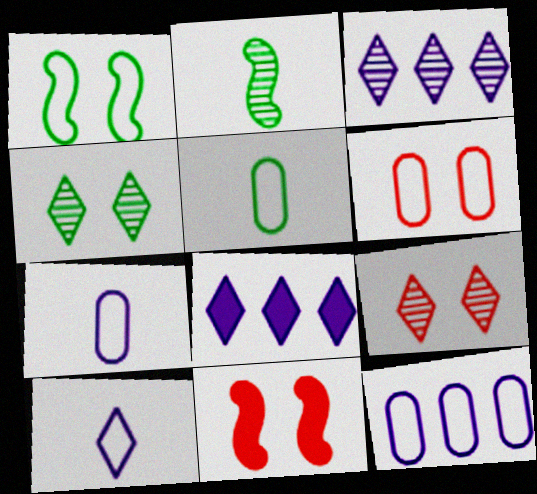[[2, 6, 8], 
[3, 5, 11], 
[5, 6, 12], 
[6, 9, 11]]